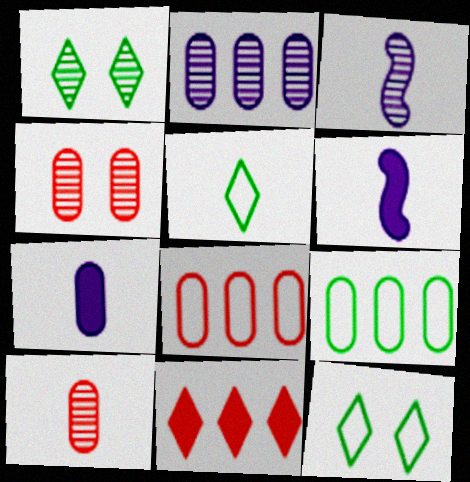[[1, 6, 8], 
[4, 7, 9], 
[5, 6, 10]]